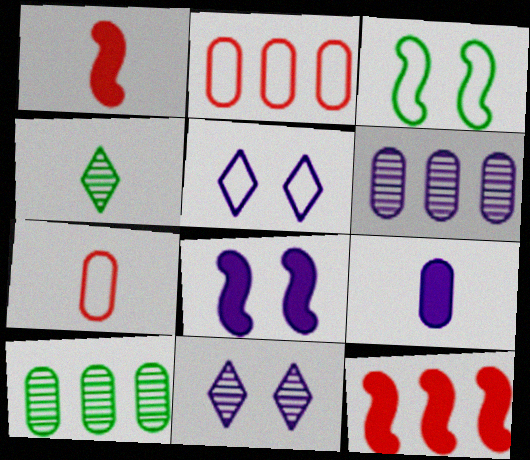[[1, 5, 10], 
[2, 4, 8]]